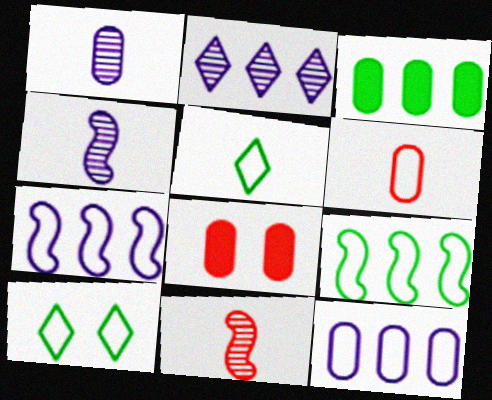[[6, 7, 10]]